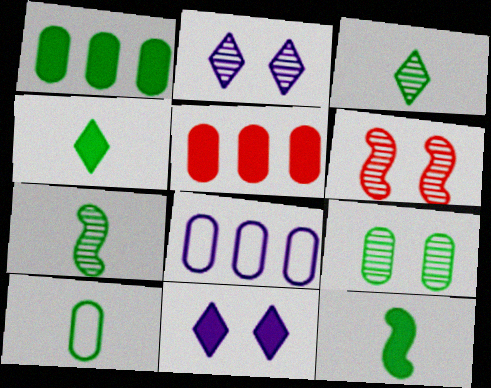[[1, 9, 10], 
[2, 6, 9], 
[3, 10, 12], 
[4, 6, 8], 
[4, 7, 10], 
[5, 11, 12]]